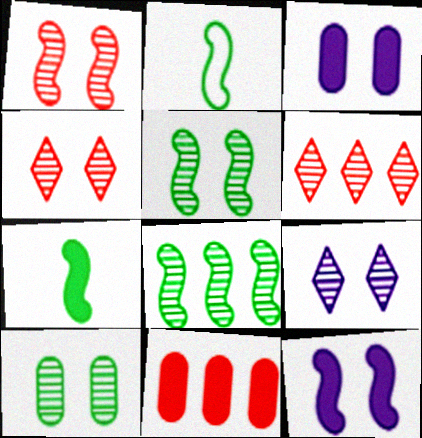[[1, 9, 10], 
[2, 3, 6], 
[2, 9, 11]]